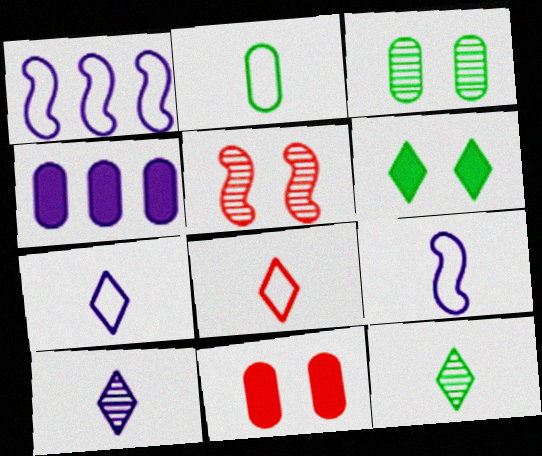[[1, 11, 12], 
[2, 8, 9]]